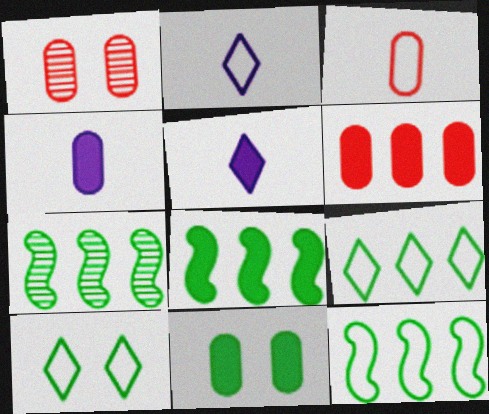[[1, 2, 8], 
[1, 3, 6], 
[1, 5, 12], 
[4, 6, 11], 
[7, 8, 12]]